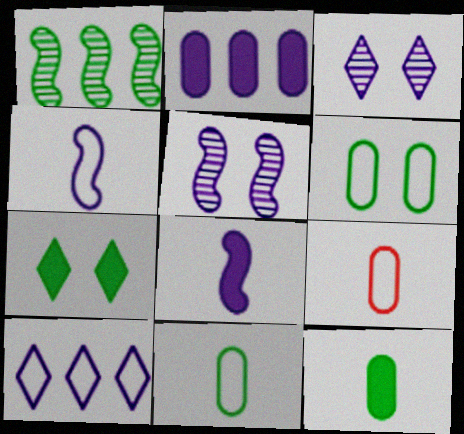[[1, 7, 11], 
[2, 3, 4]]